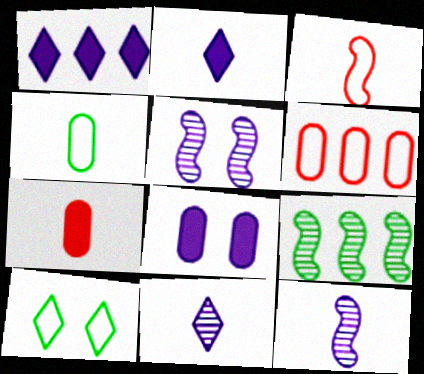[[1, 6, 9]]